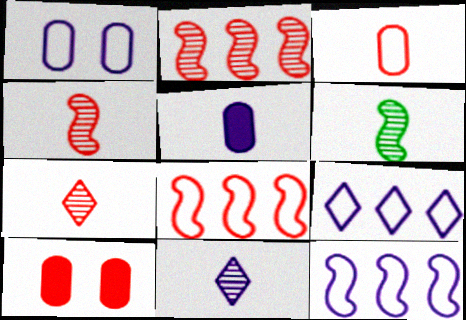[[6, 9, 10], 
[7, 8, 10]]